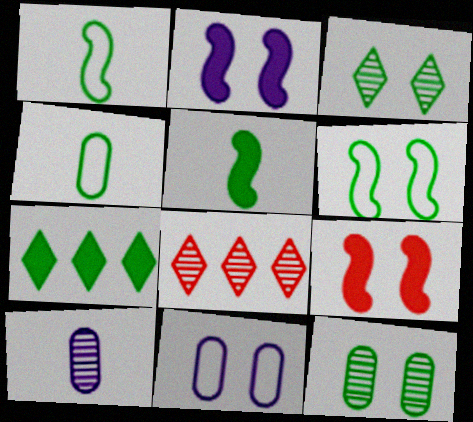[[1, 7, 12], 
[2, 4, 8], 
[3, 9, 11], 
[5, 8, 11]]